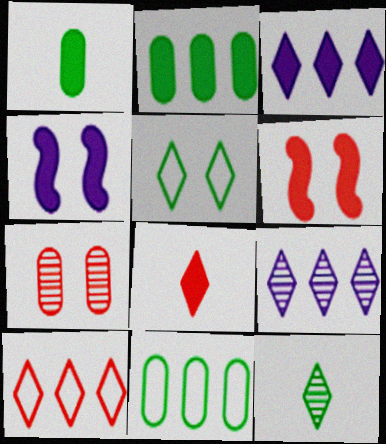[[1, 3, 6], 
[2, 4, 8], 
[4, 5, 7], 
[5, 8, 9]]